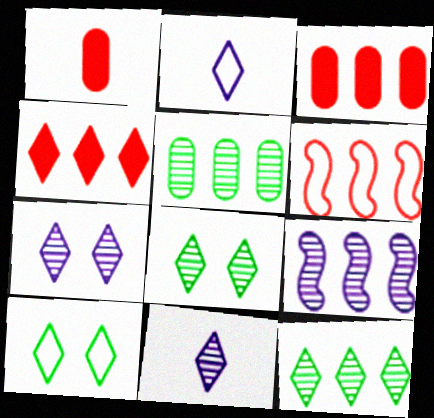[[1, 9, 10], 
[2, 4, 8], 
[4, 10, 11]]